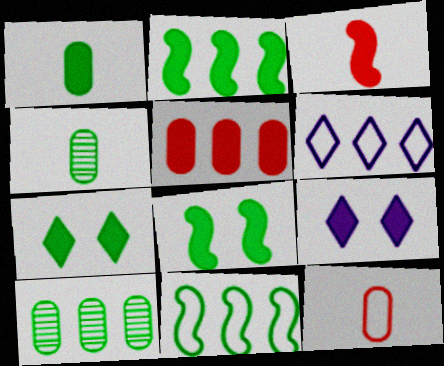[[1, 2, 7], 
[4, 7, 11]]